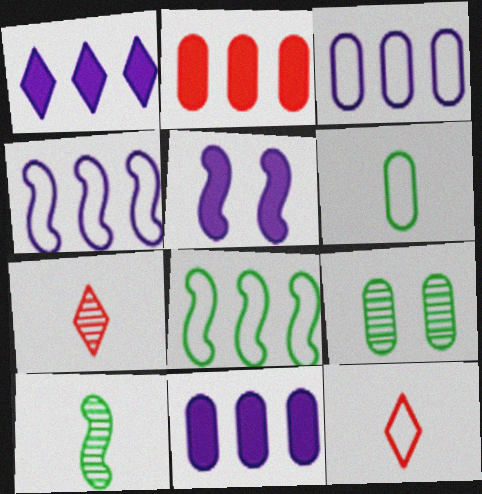[]